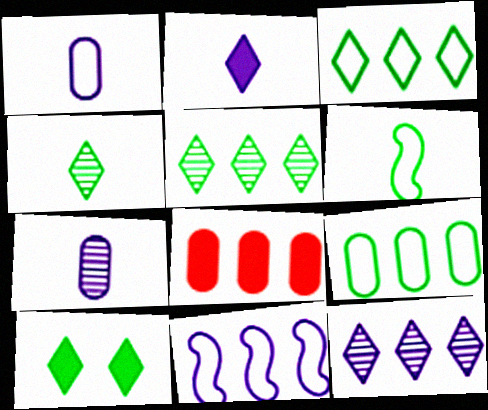[[3, 4, 10], 
[5, 8, 11]]